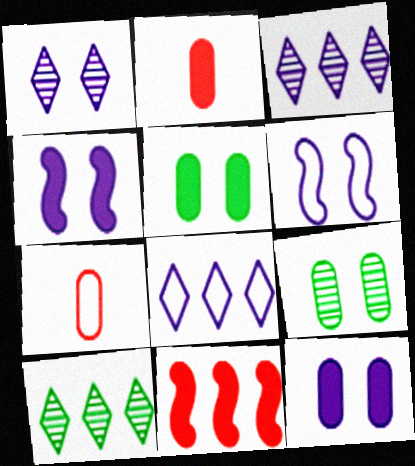[[1, 6, 12], 
[2, 6, 10], 
[4, 7, 10]]